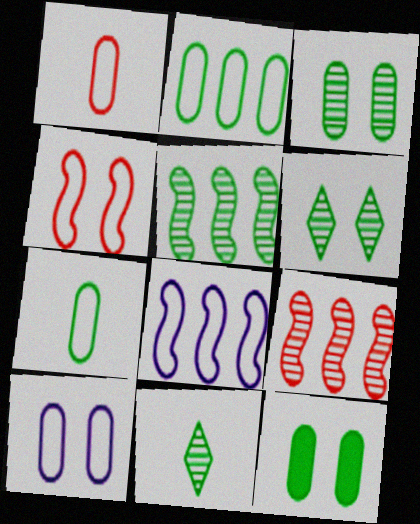[[1, 2, 10], 
[3, 5, 11]]